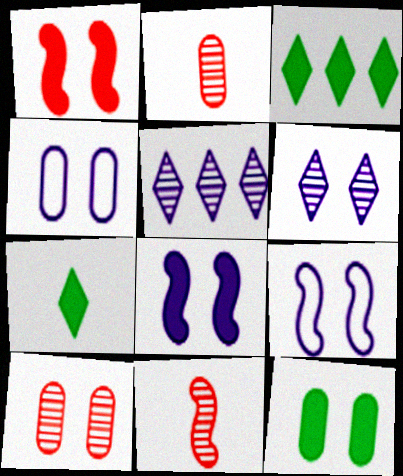[[2, 3, 9], 
[3, 4, 11], 
[4, 6, 8], 
[4, 10, 12]]